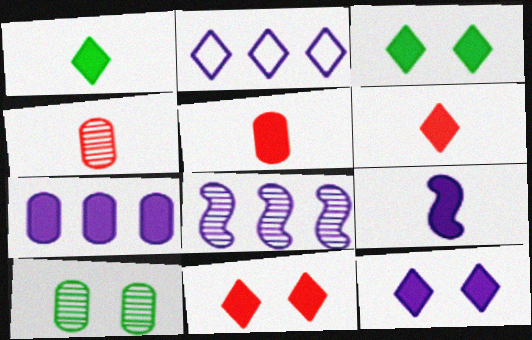[[1, 5, 9], 
[2, 7, 8], 
[3, 11, 12], 
[7, 9, 12]]